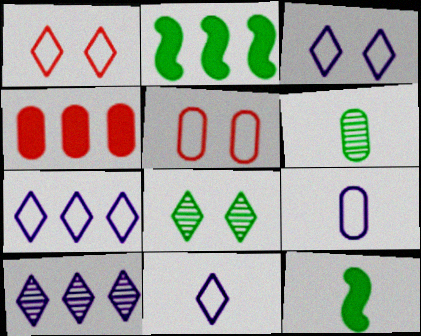[[3, 7, 11], 
[5, 10, 12]]